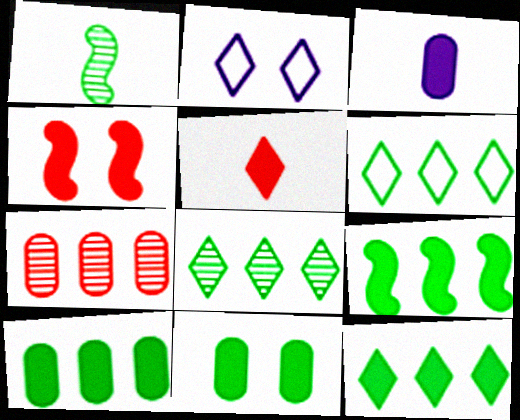[[1, 6, 11], 
[2, 5, 8], 
[3, 4, 12], 
[6, 8, 12], 
[9, 10, 12]]